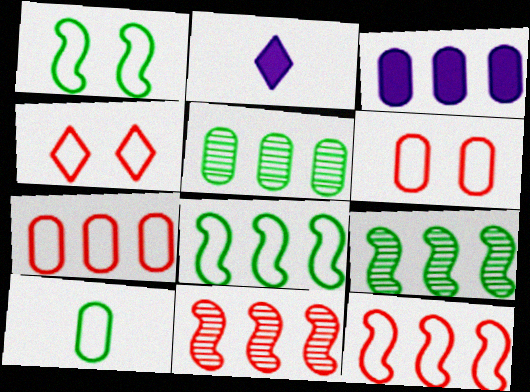[[2, 6, 9], 
[3, 5, 7]]